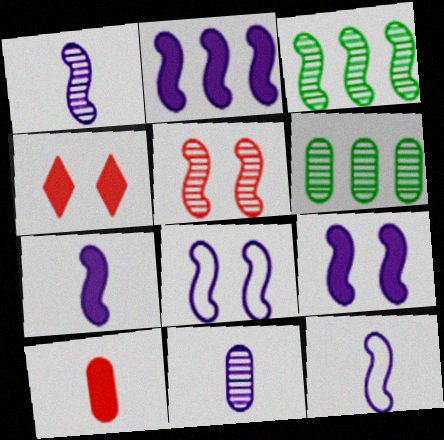[[1, 2, 8], 
[1, 3, 5], 
[1, 7, 12], 
[2, 7, 9], 
[4, 6, 12]]